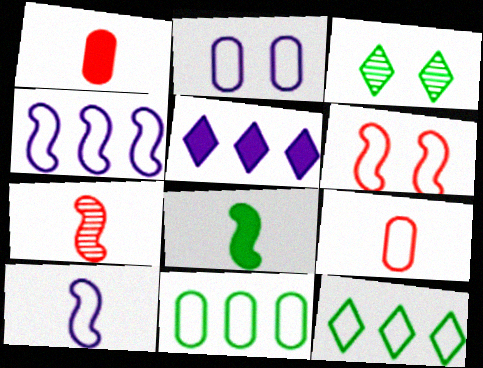[[1, 3, 4], 
[2, 9, 11], 
[3, 8, 11], 
[7, 8, 10]]